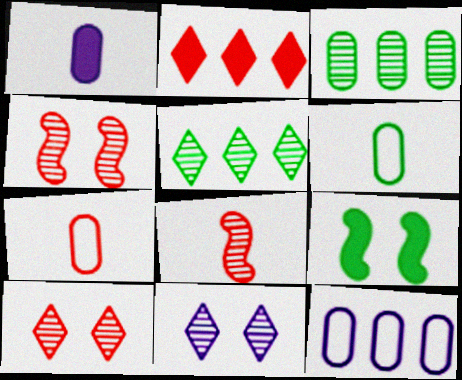[[1, 2, 9], 
[2, 4, 7], 
[3, 8, 11], 
[5, 6, 9]]